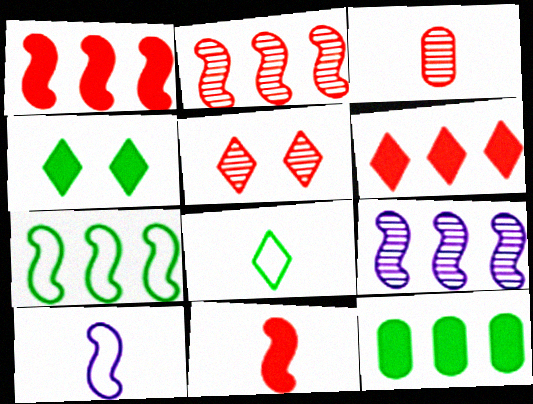[[1, 7, 9], 
[2, 3, 5], 
[5, 10, 12]]